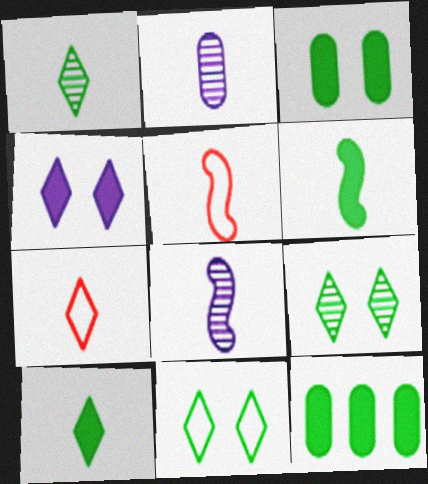[[2, 5, 10], 
[2, 6, 7], 
[5, 6, 8]]